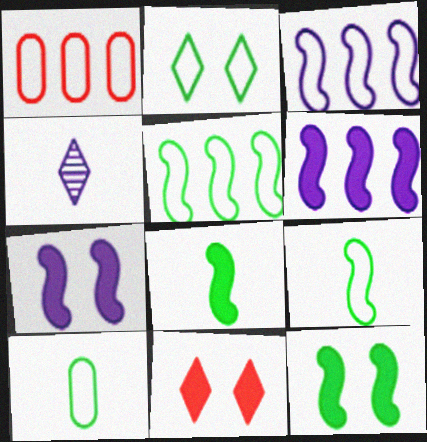[[1, 4, 12], 
[2, 5, 10]]